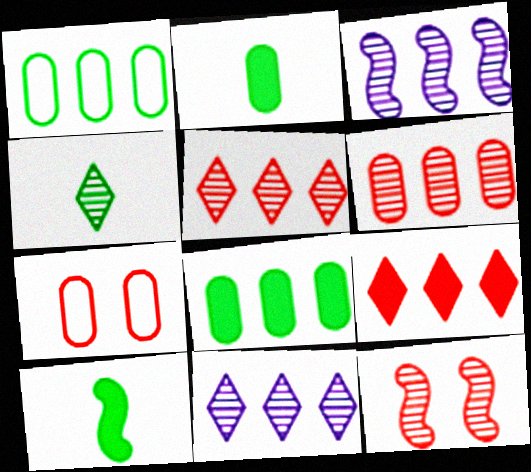[[1, 3, 9], 
[7, 10, 11]]